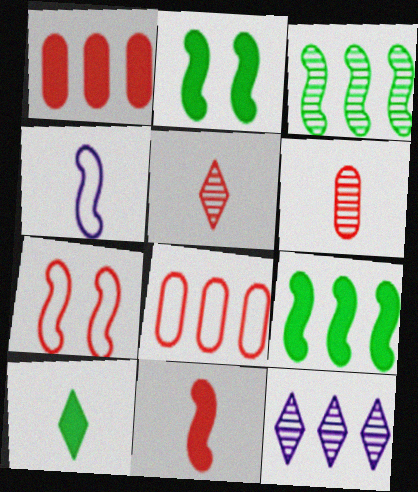[[1, 5, 7], 
[4, 6, 10], 
[8, 9, 12]]